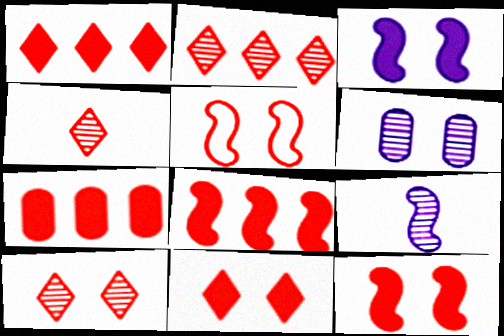[[1, 7, 8], 
[2, 4, 10], 
[4, 5, 7]]